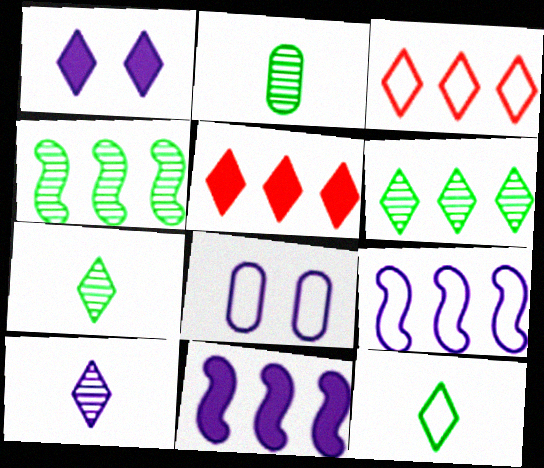[[1, 3, 7], 
[8, 10, 11]]